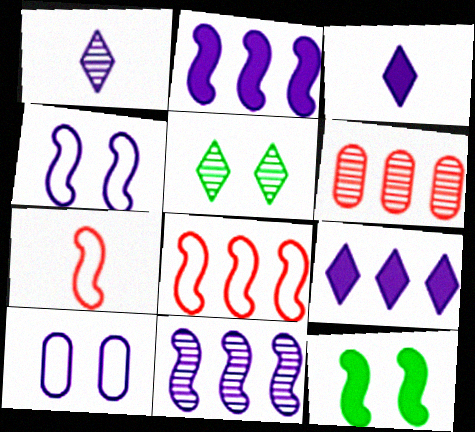[[1, 2, 10], 
[3, 10, 11], 
[7, 11, 12]]